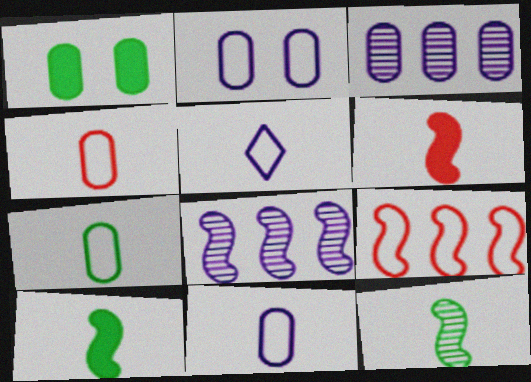[[1, 3, 4], 
[4, 7, 11]]